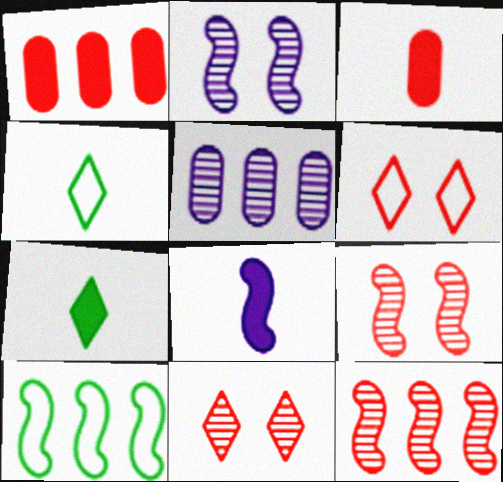[[1, 2, 4], 
[3, 6, 12], 
[3, 7, 8], 
[8, 9, 10]]